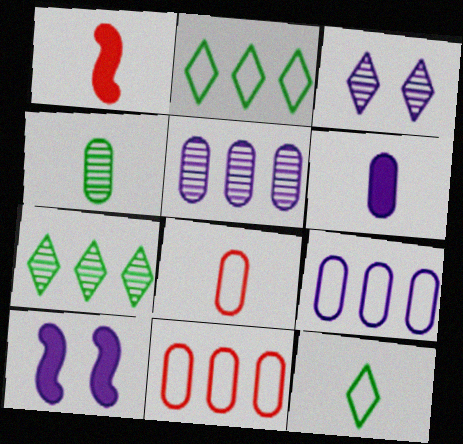[[4, 6, 8], 
[7, 8, 10]]